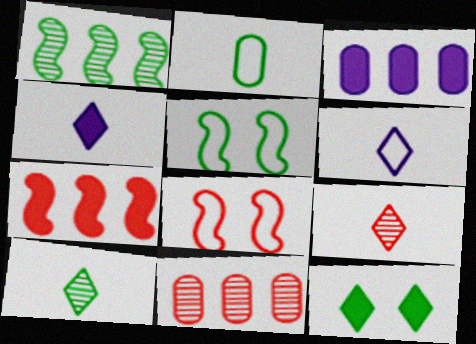[[1, 2, 12], 
[3, 5, 9], 
[3, 8, 10], 
[4, 5, 11]]